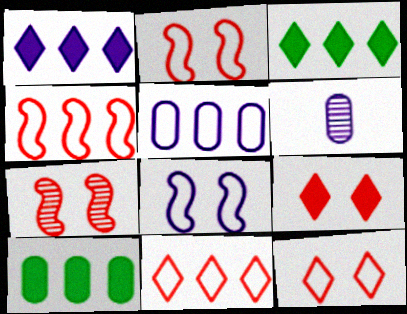[[1, 6, 8], 
[2, 3, 6]]